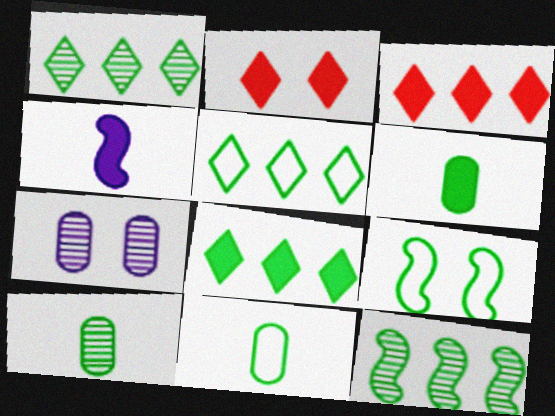[[1, 5, 8], 
[1, 6, 9], 
[2, 7, 9], 
[5, 9, 11], 
[6, 10, 11], 
[8, 9, 10]]